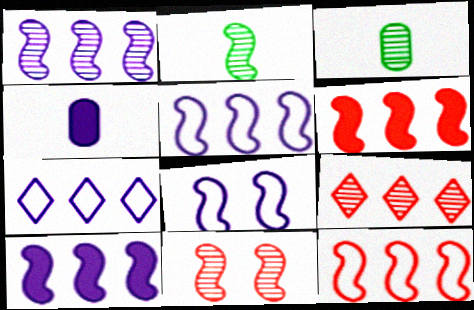[[1, 2, 11], 
[1, 5, 10], 
[2, 6, 8]]